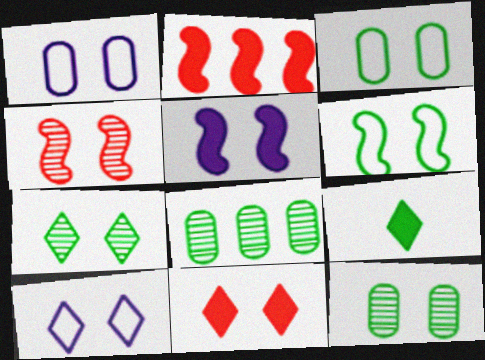[[4, 5, 6], 
[6, 8, 9], 
[7, 10, 11]]